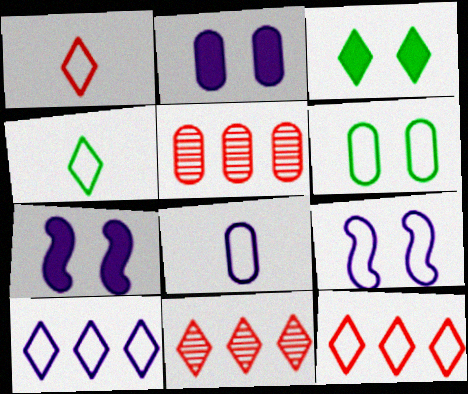[[4, 5, 7], 
[8, 9, 10]]